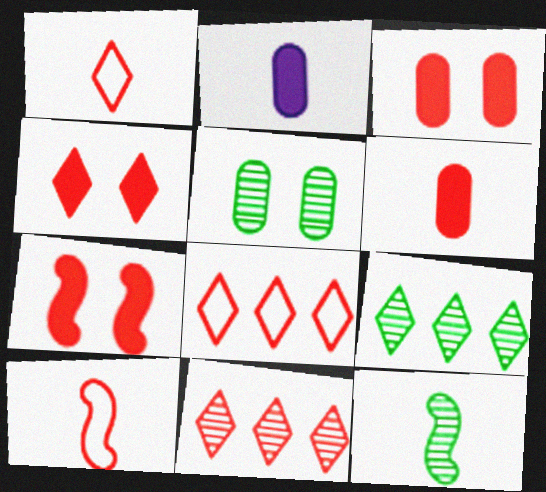[[1, 2, 12], 
[1, 4, 11], 
[3, 4, 7], 
[3, 10, 11], 
[5, 9, 12]]